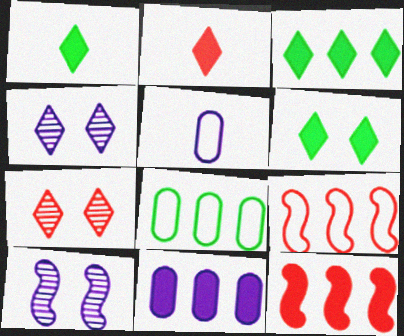[[1, 3, 6], 
[2, 8, 10], 
[3, 11, 12]]